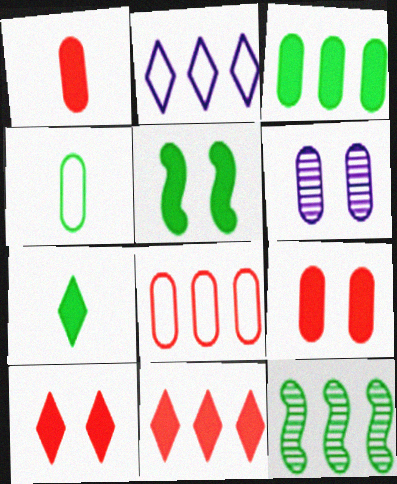[[3, 5, 7]]